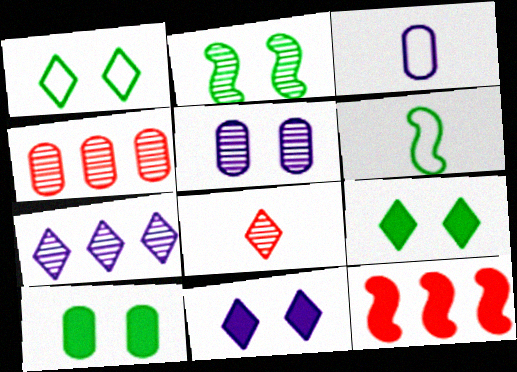[[1, 2, 10], 
[3, 4, 10], 
[4, 6, 11]]